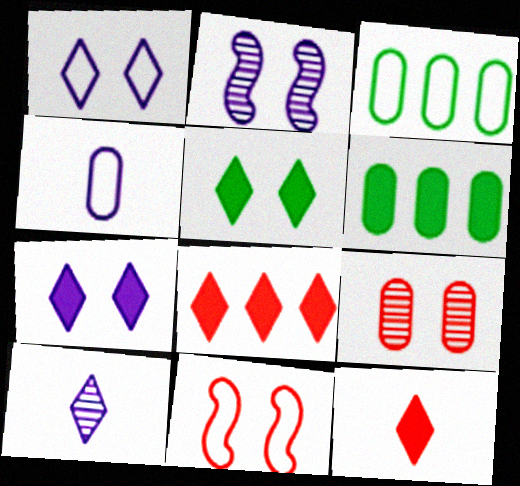[[2, 3, 12], 
[4, 6, 9], 
[6, 10, 11]]